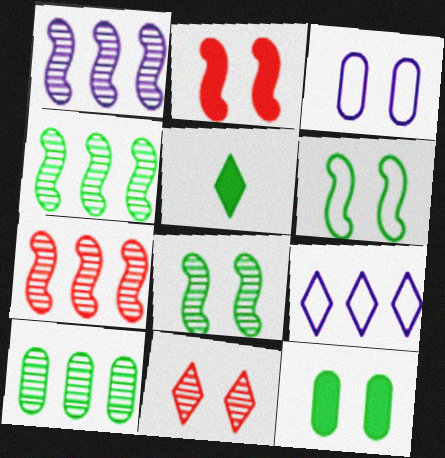[[1, 4, 7], 
[3, 5, 7], 
[5, 6, 10], 
[5, 9, 11]]